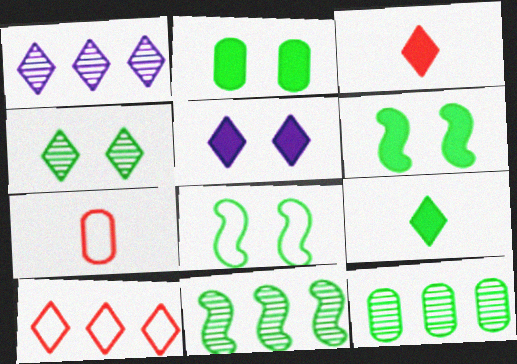[[1, 6, 7], 
[2, 4, 8], 
[5, 7, 11], 
[8, 9, 12]]